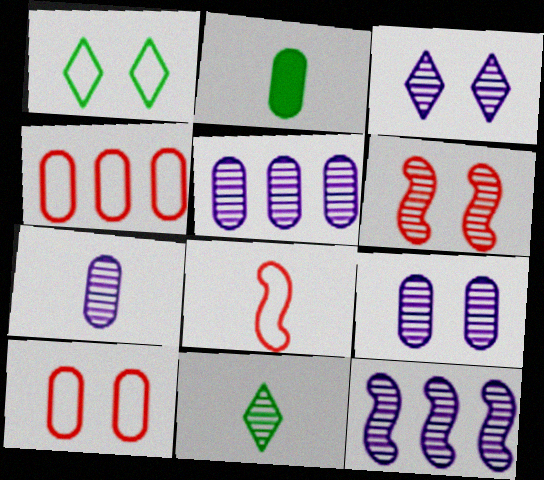[[2, 4, 9], 
[2, 5, 10], 
[3, 7, 12], 
[5, 6, 11], 
[5, 7, 9]]